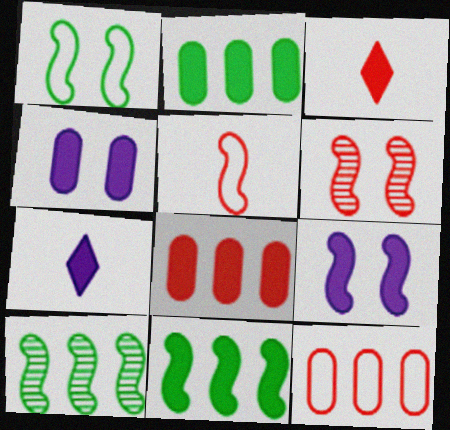[[1, 6, 9], 
[2, 3, 9], 
[3, 4, 11], 
[3, 6, 12], 
[5, 9, 10]]